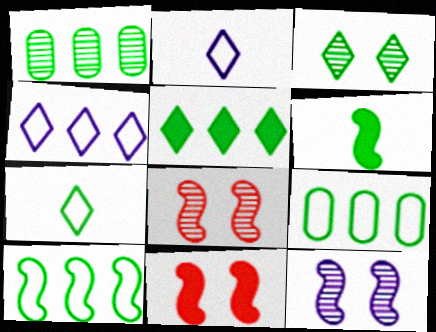[[1, 2, 11], 
[1, 5, 10], 
[3, 5, 7], 
[3, 6, 9]]